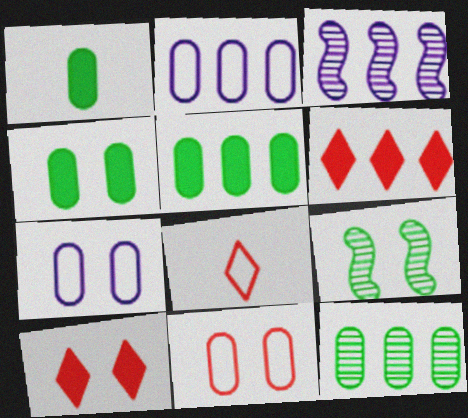[[1, 4, 5], 
[3, 4, 8], 
[7, 9, 10]]